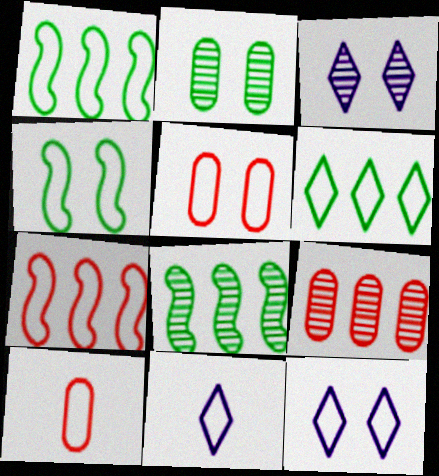[[1, 5, 11], 
[1, 10, 12], 
[4, 5, 12]]